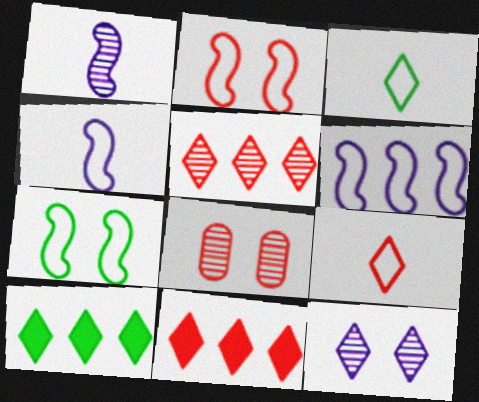[[3, 11, 12], 
[4, 8, 10], 
[9, 10, 12]]